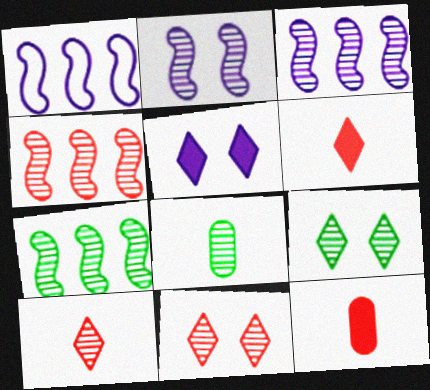[[1, 9, 12], 
[3, 4, 7], 
[3, 8, 11], 
[7, 8, 9]]